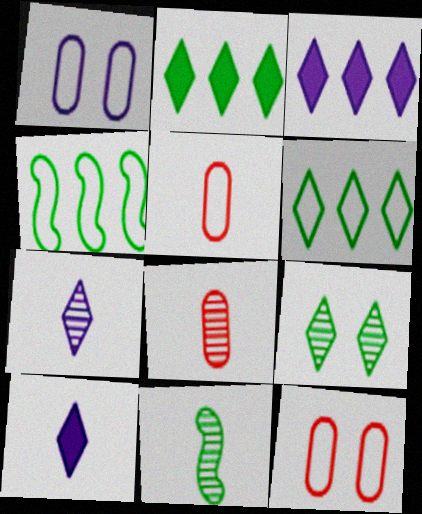[[3, 11, 12], 
[5, 10, 11], 
[7, 8, 11]]